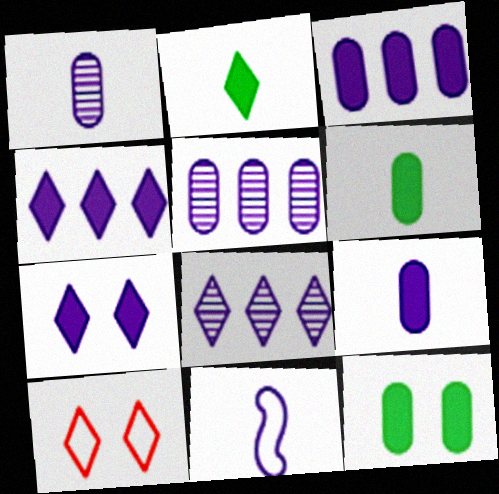[[2, 8, 10], 
[5, 7, 11]]